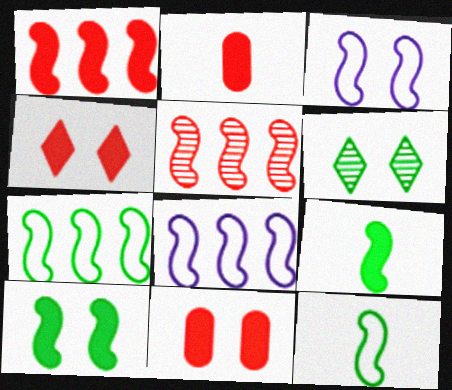[[1, 2, 4], 
[2, 6, 8], 
[3, 5, 9], 
[3, 6, 11]]